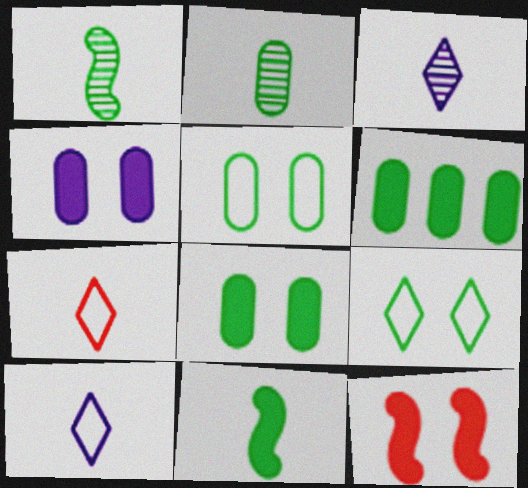[[1, 6, 9], 
[2, 5, 6]]